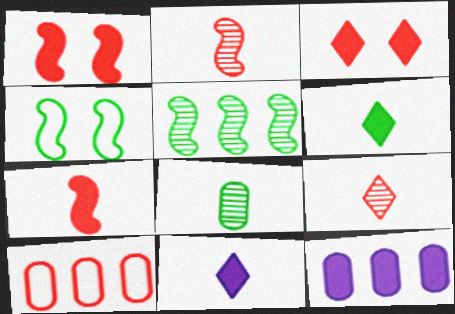[[1, 6, 12], 
[1, 9, 10], 
[2, 3, 10], 
[4, 9, 12]]